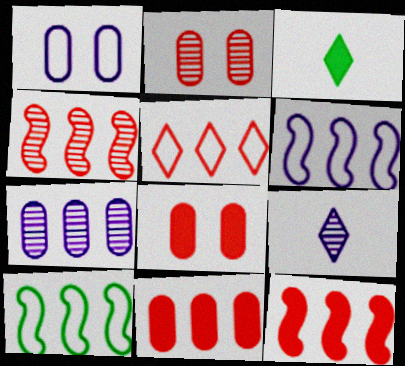[[1, 3, 4], 
[2, 3, 6], 
[4, 5, 11], 
[8, 9, 10]]